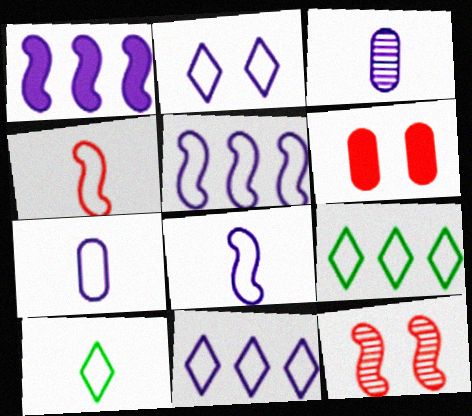[[1, 2, 3], 
[2, 5, 7], 
[4, 7, 10]]